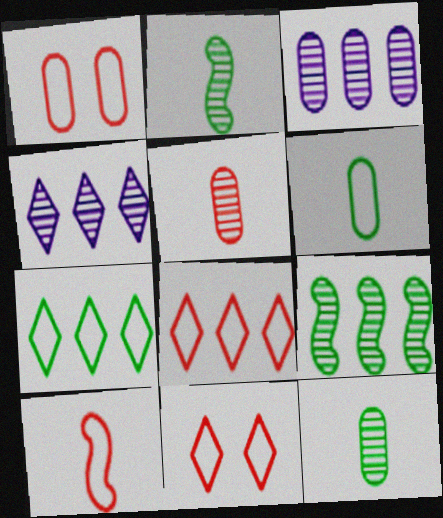[[1, 8, 10]]